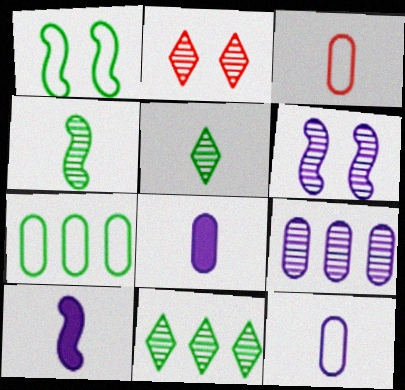[[2, 4, 9], 
[2, 7, 10], 
[3, 5, 10]]